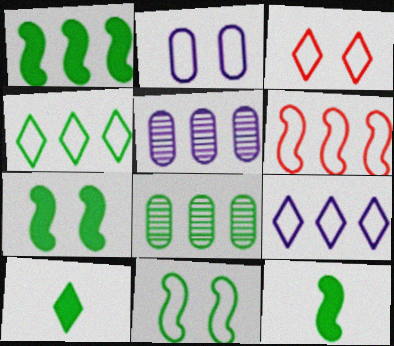[[1, 4, 8], 
[1, 7, 12], 
[2, 3, 11], 
[3, 5, 12], 
[8, 10, 11]]